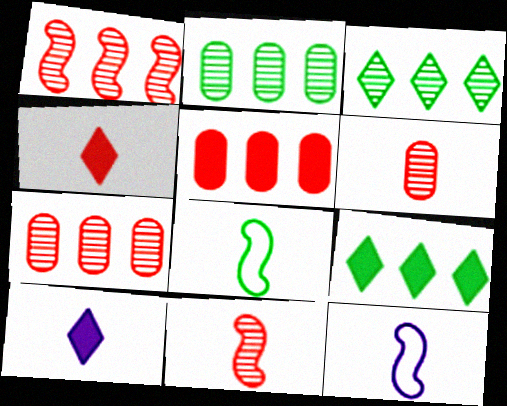[[6, 8, 10]]